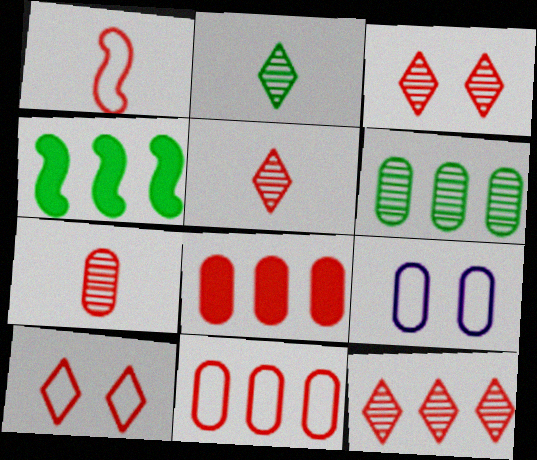[[1, 3, 8], 
[1, 10, 11], 
[3, 5, 12], 
[4, 5, 9]]